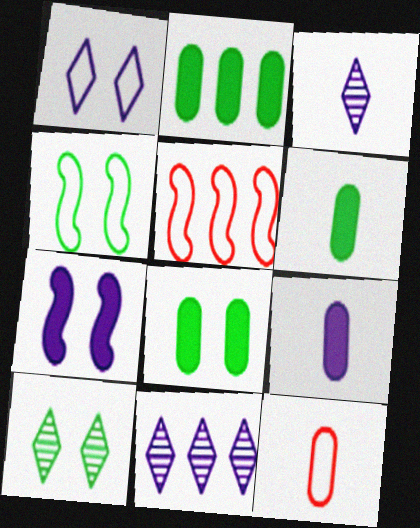[[2, 5, 11], 
[2, 6, 8], 
[3, 5, 8], 
[4, 8, 10], 
[5, 9, 10]]